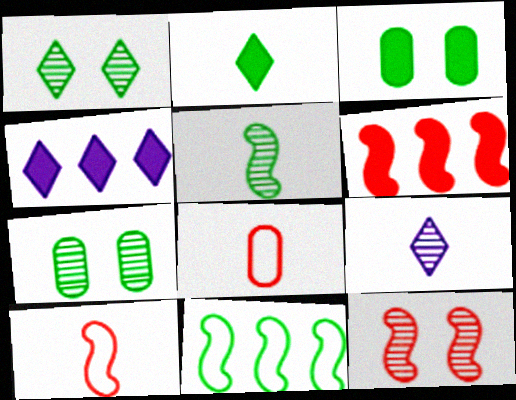[[2, 7, 11], 
[4, 7, 10], 
[6, 10, 12]]